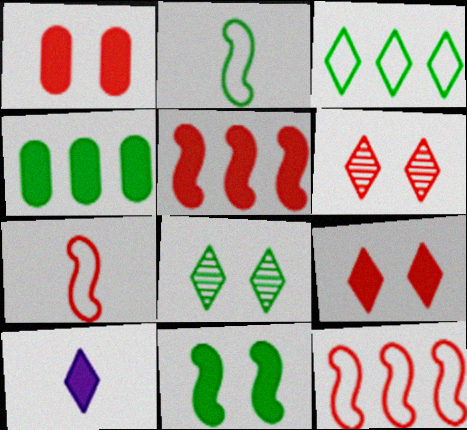[[2, 4, 8], 
[3, 6, 10]]